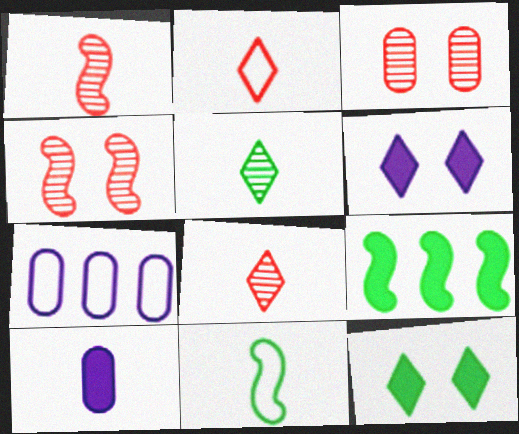[[1, 7, 12], 
[8, 10, 11]]